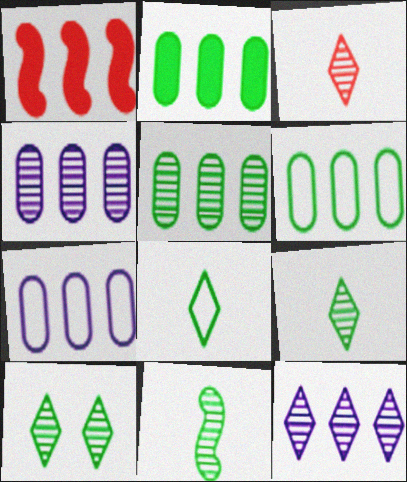[[1, 6, 12], 
[2, 5, 6], 
[3, 10, 12], 
[5, 10, 11]]